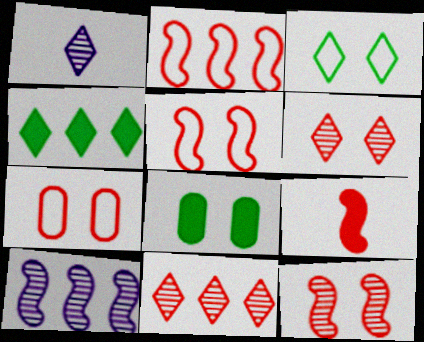[[1, 2, 8], 
[2, 9, 12], 
[7, 9, 11]]